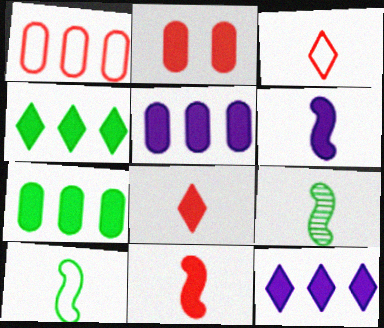[[2, 4, 6]]